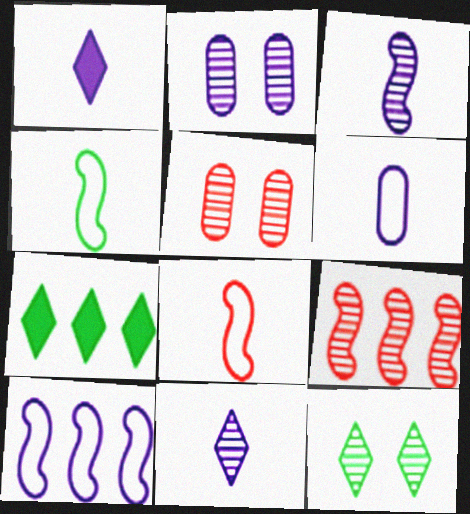[[1, 2, 10], 
[1, 3, 6], 
[2, 7, 8]]